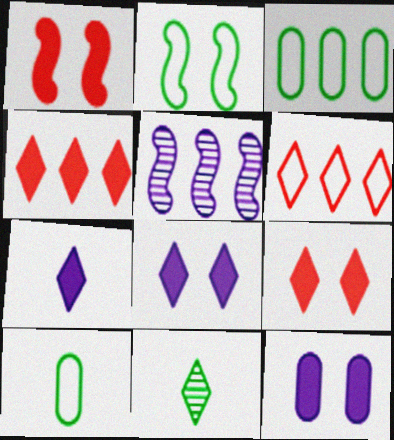[[3, 4, 5], 
[5, 9, 10], 
[6, 8, 11]]